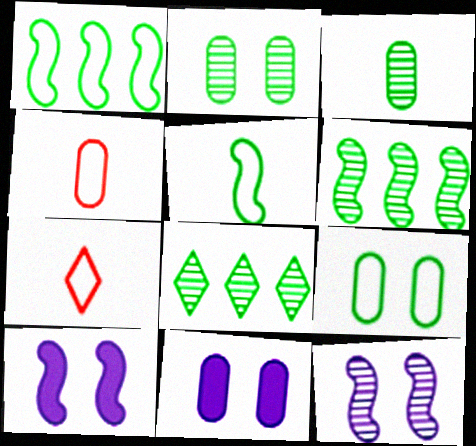[[4, 8, 10], 
[6, 7, 11]]